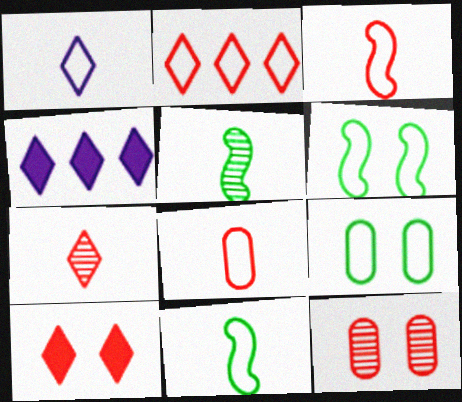[[1, 8, 11], 
[2, 7, 10], 
[4, 11, 12]]